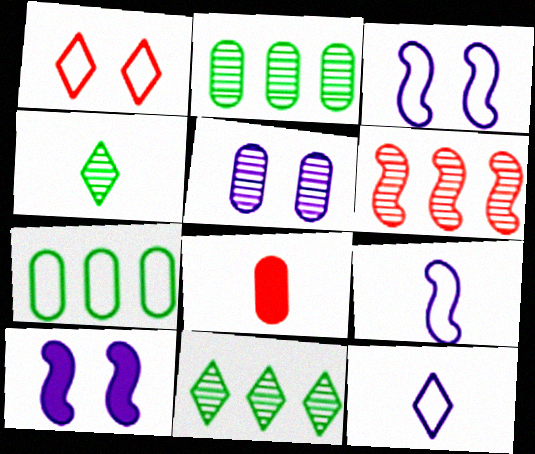[[1, 6, 8], 
[1, 7, 9], 
[3, 8, 11], 
[4, 5, 6], 
[4, 8, 9], 
[5, 7, 8]]